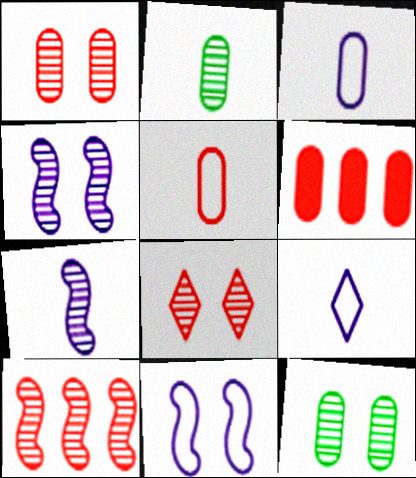[[1, 5, 6], 
[3, 6, 12], 
[4, 8, 12]]